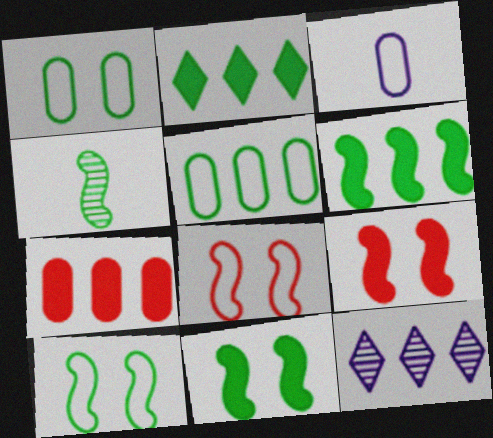[[1, 2, 4], 
[4, 6, 10]]